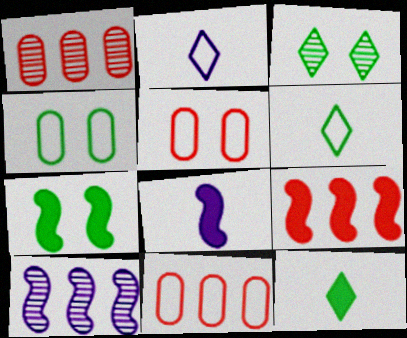[[1, 2, 7], 
[3, 4, 7], 
[3, 8, 11], 
[5, 10, 12], 
[7, 8, 9]]